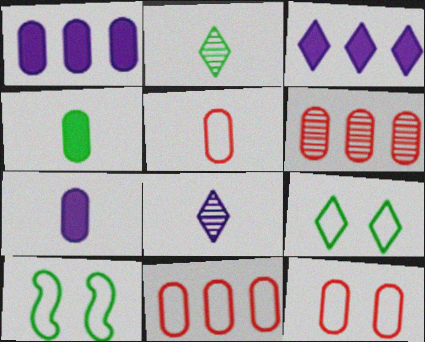[[5, 11, 12]]